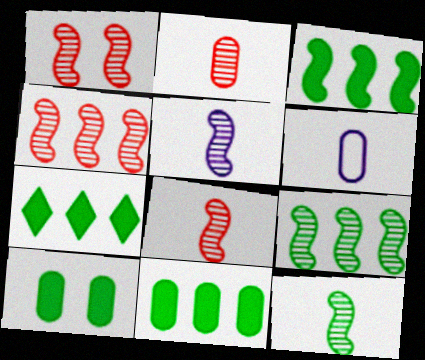[[1, 4, 8], 
[1, 5, 9], 
[1, 6, 7], 
[3, 7, 11], 
[5, 8, 12]]